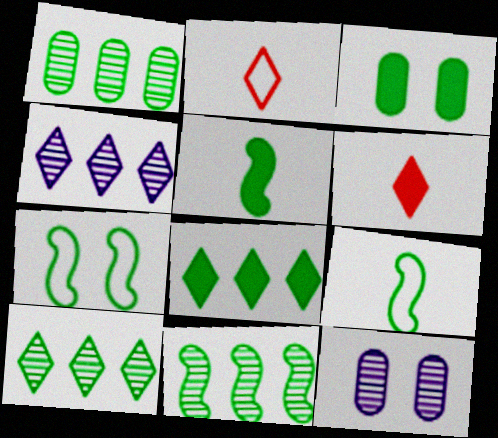[[1, 10, 11], 
[3, 5, 8], 
[3, 9, 10], 
[5, 7, 11]]